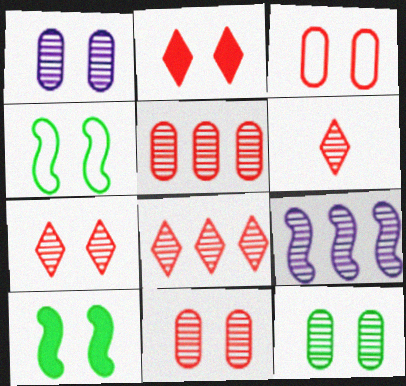[[1, 2, 4], 
[1, 11, 12], 
[6, 7, 8], 
[6, 9, 12]]